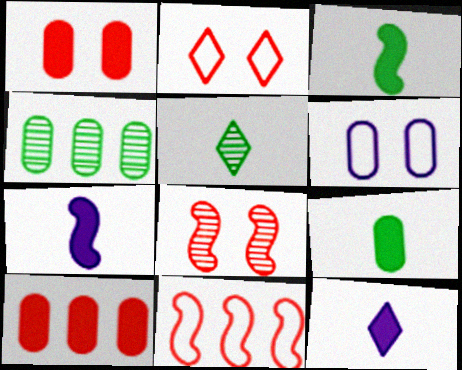[[1, 2, 8], 
[2, 4, 7]]